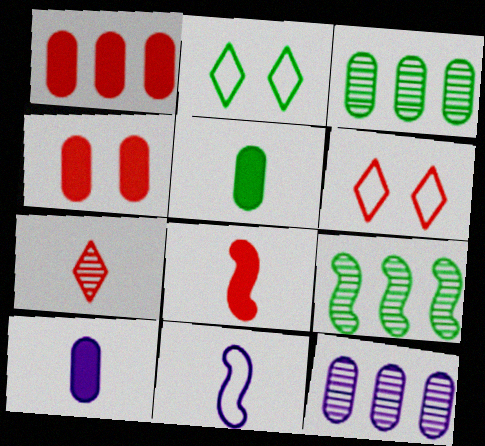[[2, 5, 9], 
[2, 8, 12], 
[5, 7, 11], 
[6, 9, 10]]